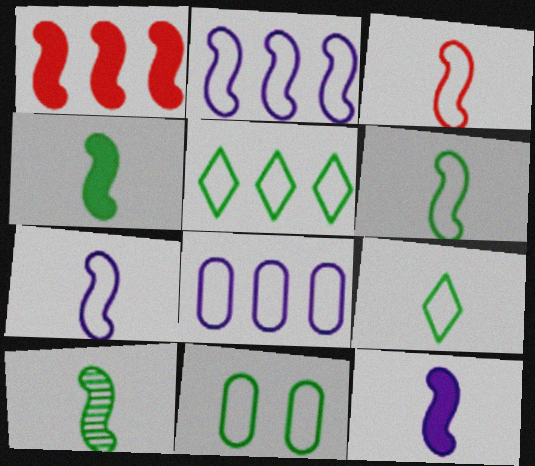[[3, 6, 7], 
[3, 10, 12], 
[4, 6, 10], 
[5, 6, 11]]